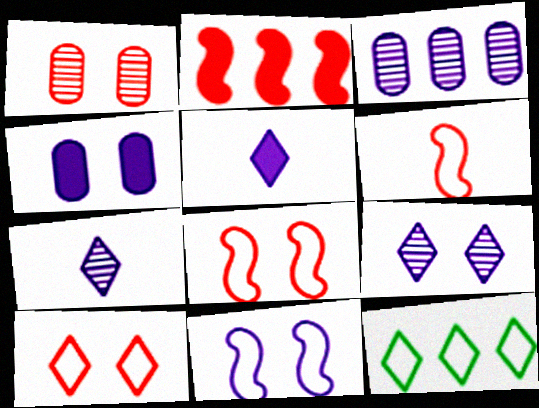[[2, 3, 12], 
[3, 5, 11], 
[4, 9, 11]]